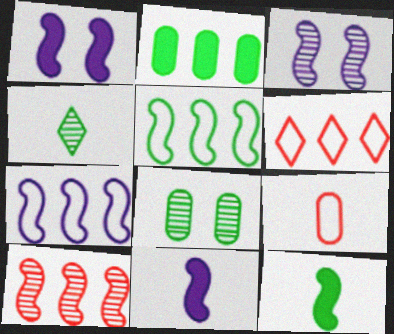[[3, 7, 11], 
[4, 9, 11], 
[6, 8, 11]]